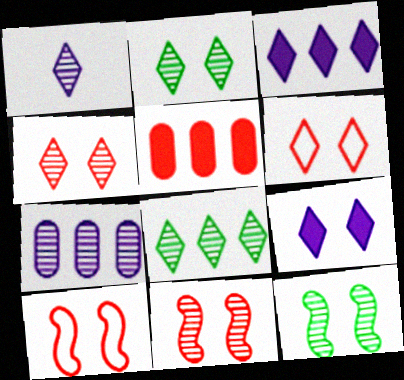[[1, 4, 8], 
[2, 6, 9]]